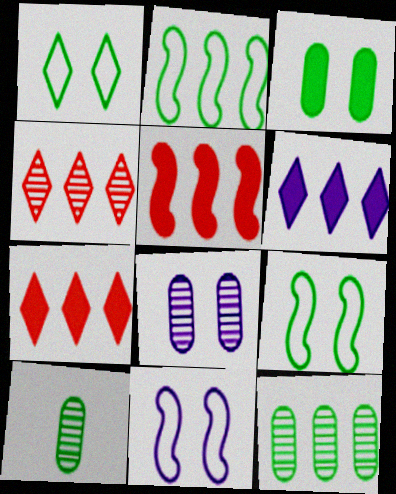[[7, 10, 11]]